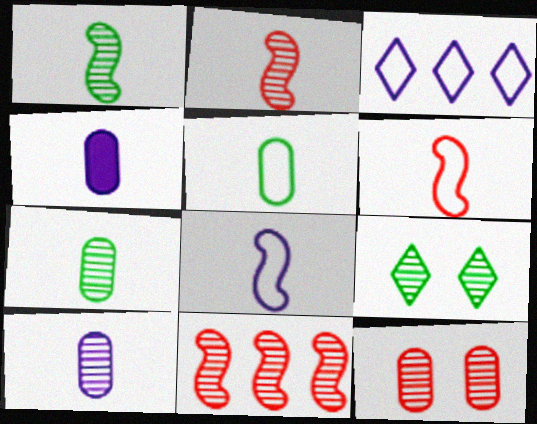[[9, 10, 11]]